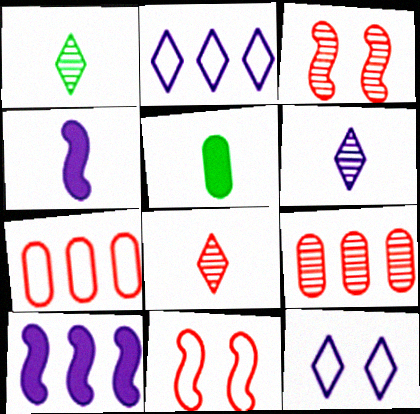[[1, 6, 8], 
[2, 3, 5], 
[3, 8, 9]]